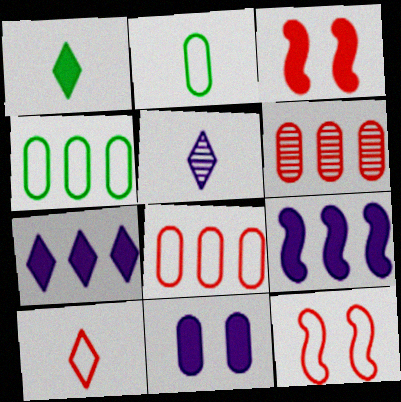[[1, 5, 10], 
[2, 6, 11], 
[3, 4, 5], 
[3, 6, 10], 
[8, 10, 12]]